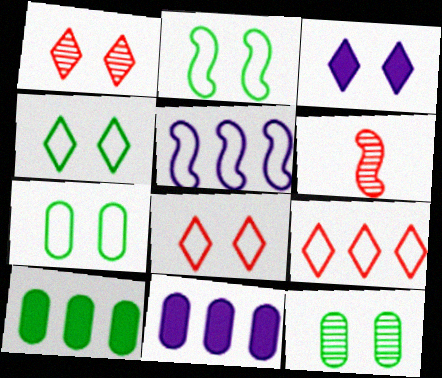[[1, 3, 4], 
[2, 4, 7], 
[4, 6, 11]]